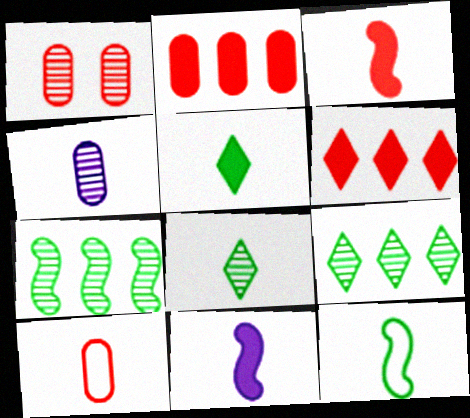[[1, 2, 10], 
[8, 10, 11]]